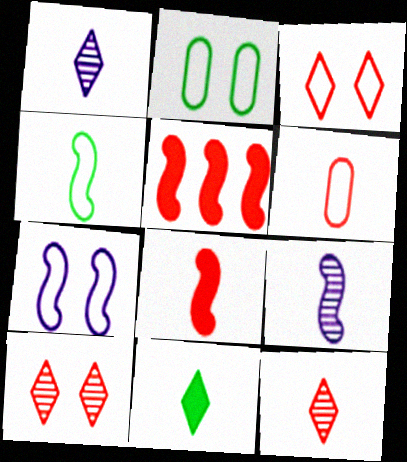[[1, 2, 5], 
[2, 3, 7], 
[4, 8, 9], 
[5, 6, 10], 
[6, 8, 12], 
[6, 9, 11]]